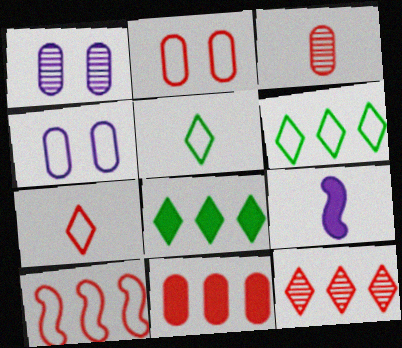[[2, 3, 11], 
[2, 7, 10], 
[3, 5, 9], 
[4, 5, 10], 
[10, 11, 12]]